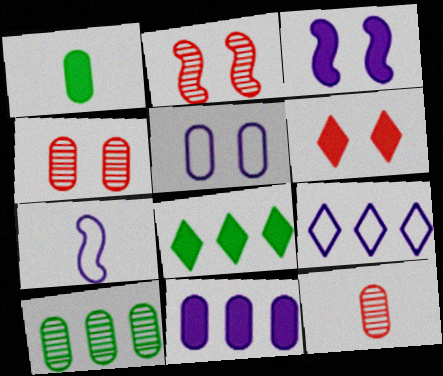[[1, 2, 9], 
[4, 7, 8], 
[5, 7, 9], 
[6, 7, 10]]